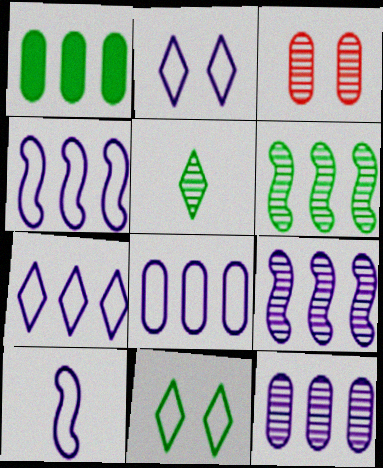[[2, 8, 10], 
[3, 5, 9], 
[4, 7, 8]]